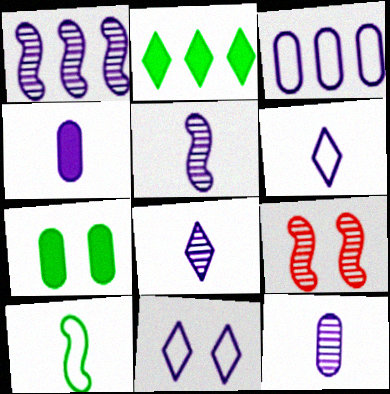[[1, 4, 11], 
[4, 5, 6], 
[5, 8, 12], 
[7, 9, 11]]